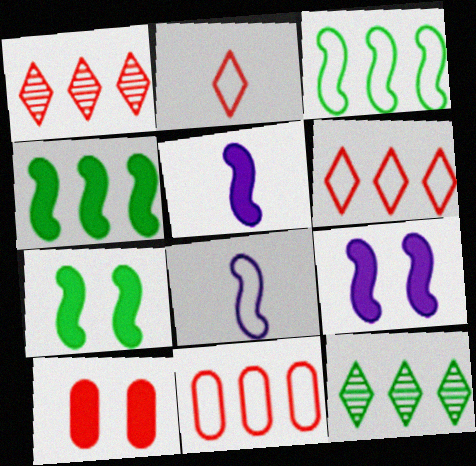[[8, 10, 12]]